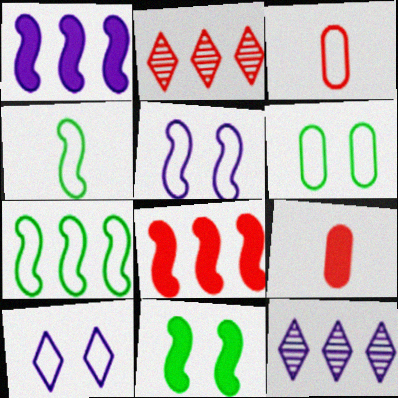[[3, 7, 10], 
[3, 11, 12]]